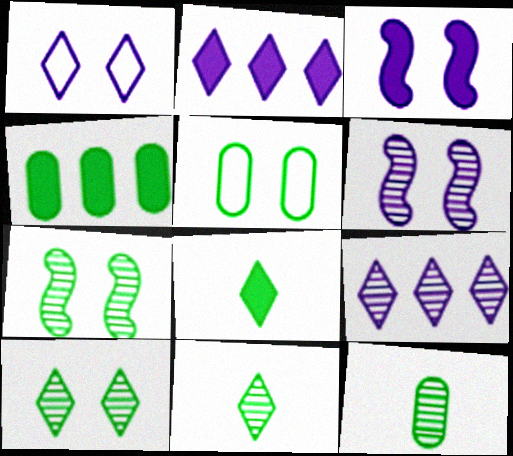[[4, 5, 12]]